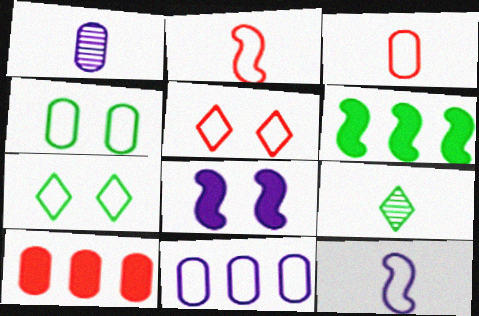[[1, 4, 10], 
[1, 5, 6], 
[2, 7, 11], 
[3, 4, 11], 
[4, 6, 9]]